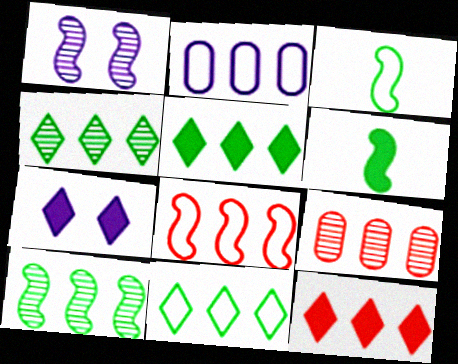[[1, 6, 8], 
[2, 8, 11], 
[2, 10, 12], 
[3, 7, 9], 
[4, 5, 11], 
[8, 9, 12]]